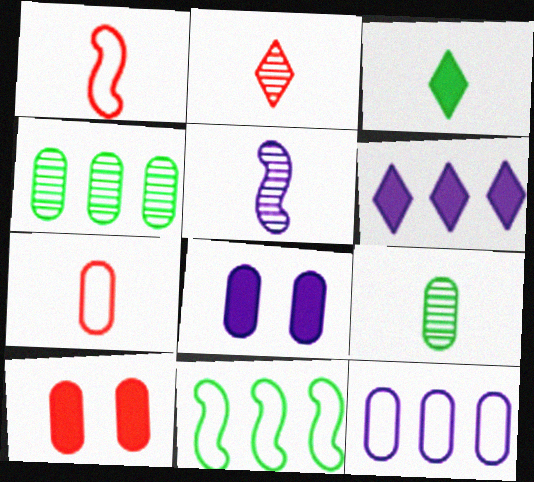[[2, 5, 9], 
[2, 8, 11], 
[3, 5, 7], 
[4, 7, 8], 
[9, 10, 12]]